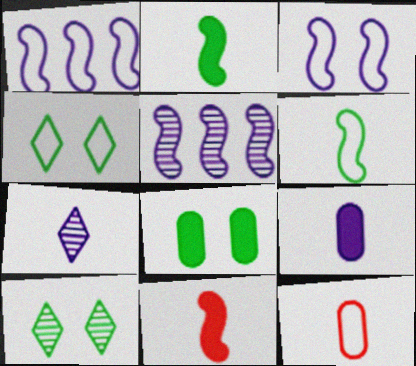[[1, 4, 12], 
[2, 7, 12]]